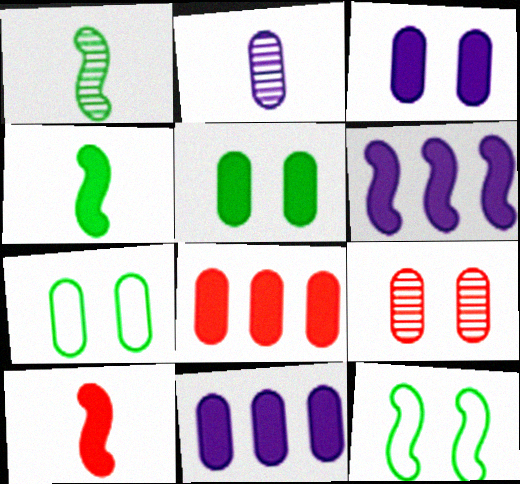[[2, 7, 8], 
[3, 7, 9]]